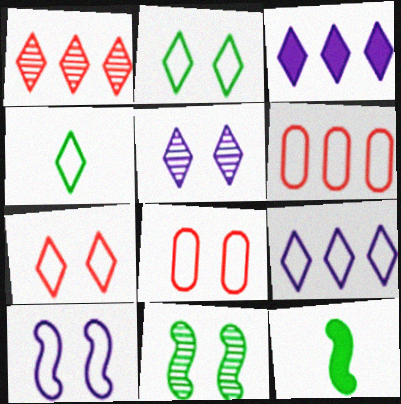[[2, 8, 10], 
[4, 6, 10], 
[4, 7, 9], 
[5, 6, 12]]